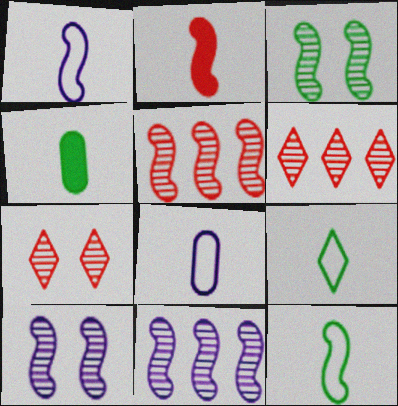[]